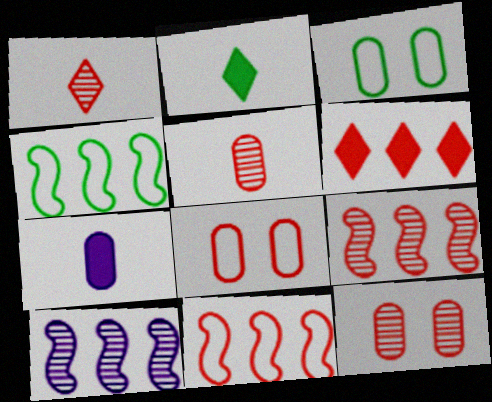[[1, 9, 12], 
[2, 8, 10]]